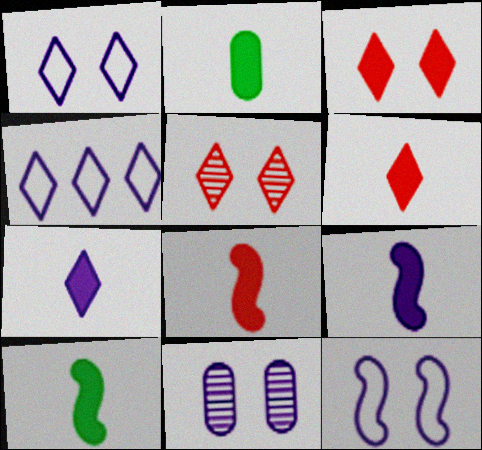[[2, 6, 9], 
[2, 7, 8], 
[4, 9, 11], 
[8, 9, 10]]